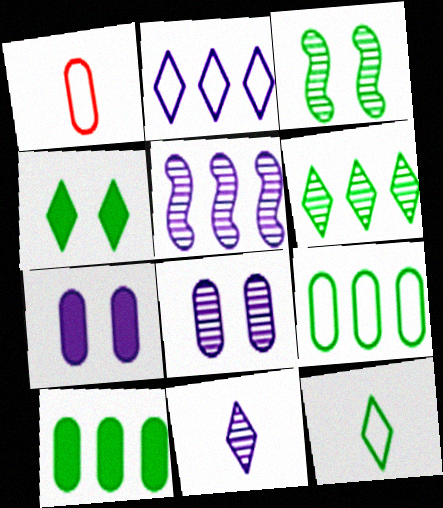[[1, 4, 5], 
[1, 8, 10], 
[3, 10, 12], 
[4, 6, 12], 
[5, 8, 11]]